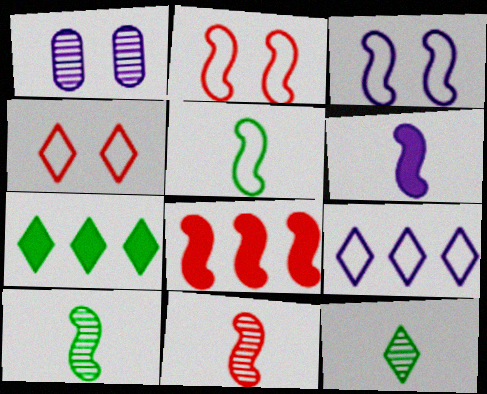[[1, 6, 9], 
[2, 8, 11], 
[3, 8, 10], 
[5, 6, 11]]